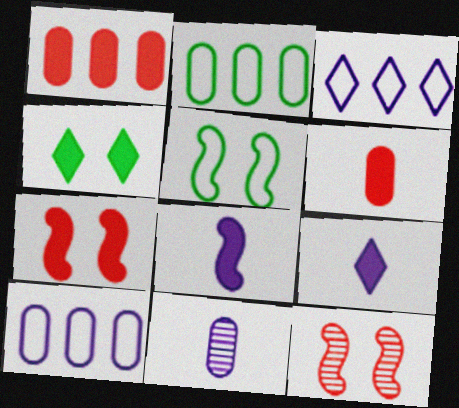[[1, 4, 8], 
[2, 9, 12]]